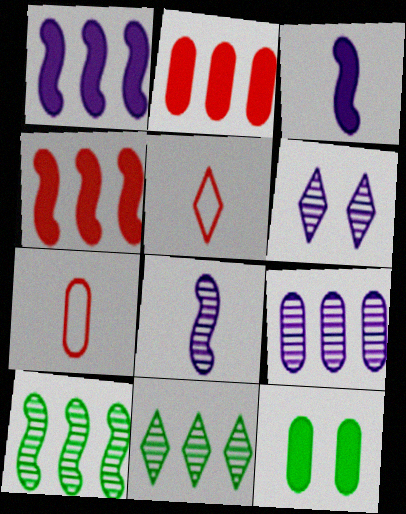[[6, 8, 9], 
[7, 9, 12]]